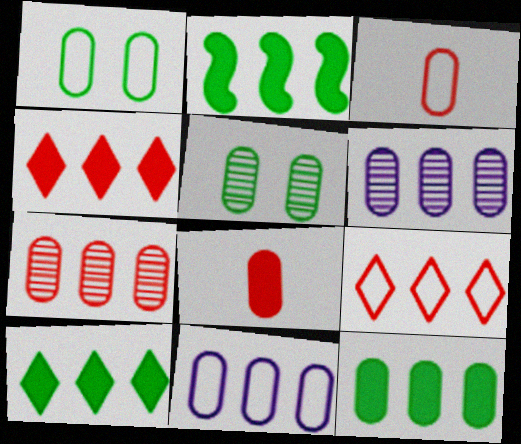[[1, 3, 11], 
[1, 6, 8], 
[2, 6, 9], 
[2, 10, 12], 
[5, 8, 11], 
[7, 11, 12]]